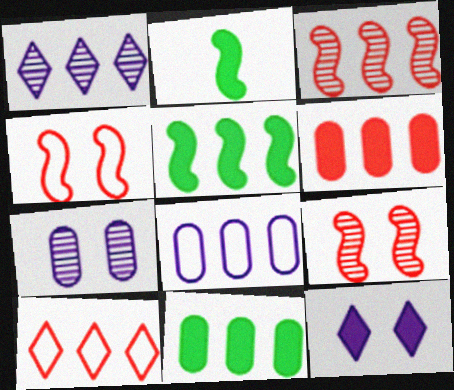[[2, 6, 12], 
[2, 7, 10], 
[3, 6, 10]]